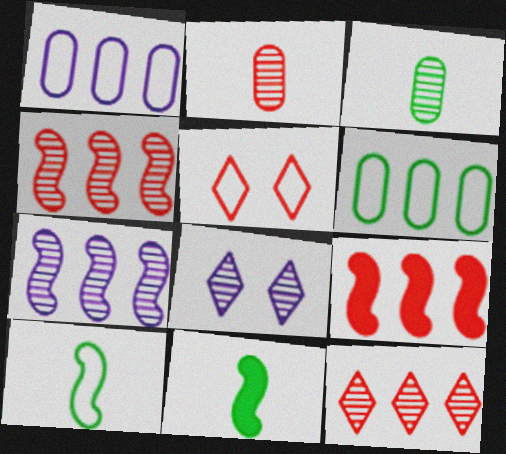[[1, 5, 10], 
[2, 5, 9], 
[3, 4, 8]]